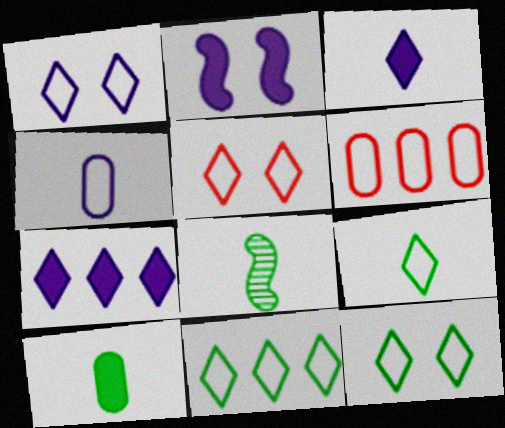[[1, 5, 12], 
[8, 9, 10], 
[9, 11, 12]]